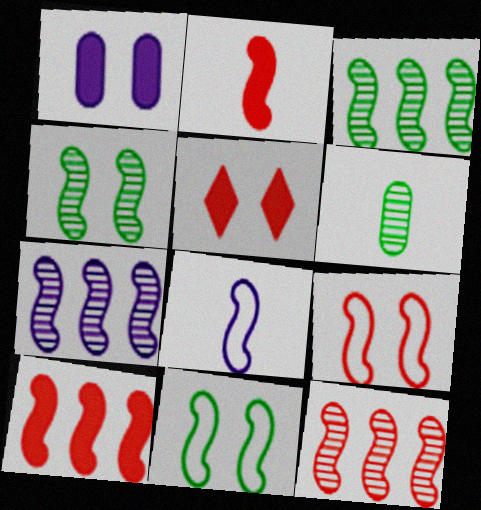[[2, 7, 11], 
[2, 9, 12], 
[3, 7, 12], 
[4, 8, 10]]